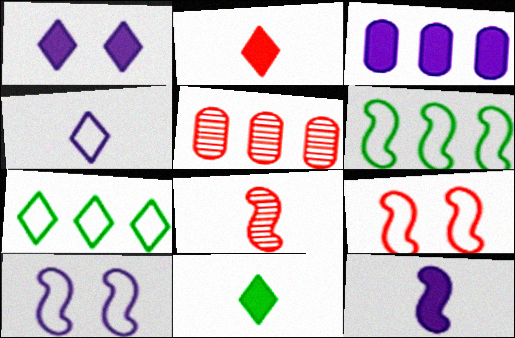[[1, 3, 12], 
[2, 5, 9], 
[5, 10, 11]]